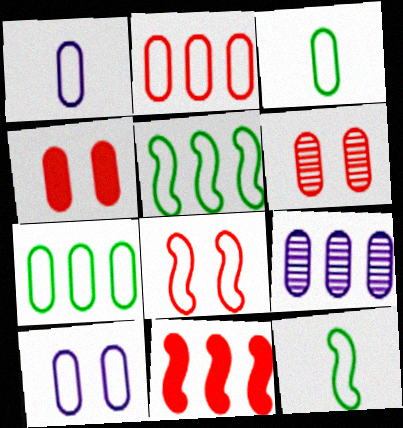[[2, 3, 10], 
[3, 4, 9]]